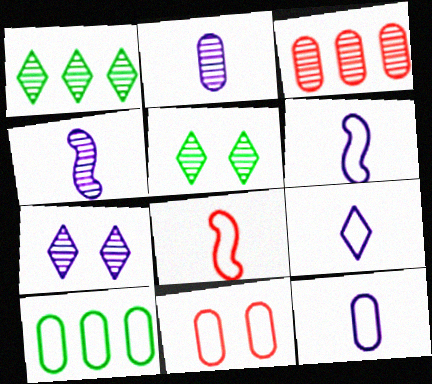[[3, 4, 5], 
[6, 9, 12], 
[10, 11, 12]]